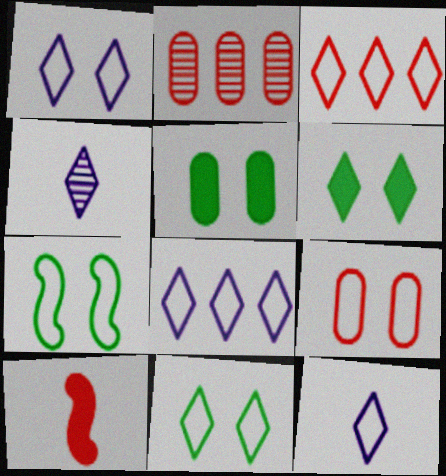[[1, 7, 9], 
[1, 8, 12], 
[3, 4, 6], 
[3, 11, 12]]